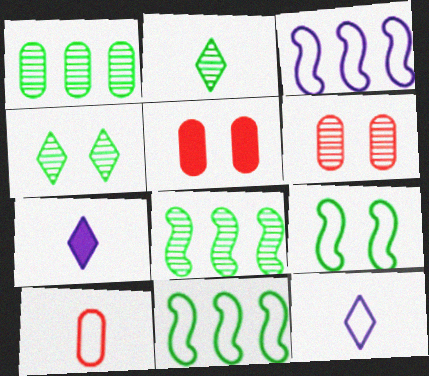[[2, 3, 5], 
[5, 8, 12], 
[6, 7, 11]]